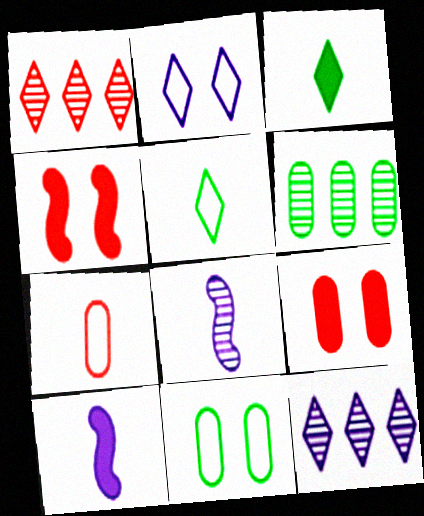[[1, 2, 3], 
[1, 4, 7], 
[1, 10, 11], 
[3, 7, 8]]